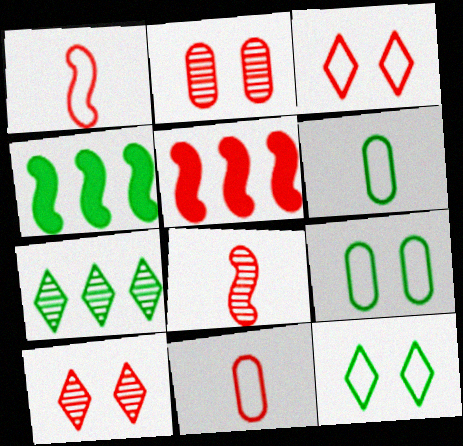[[5, 10, 11]]